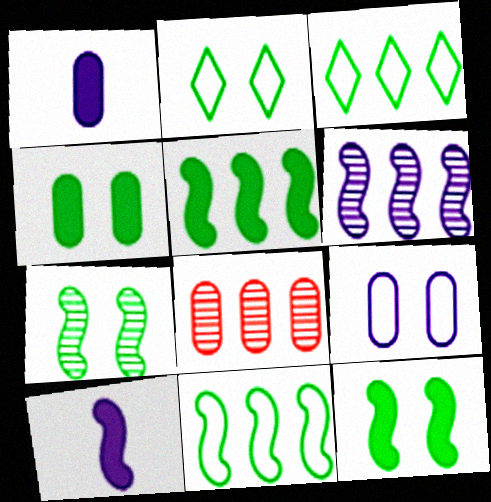[[2, 4, 7], 
[2, 8, 10]]